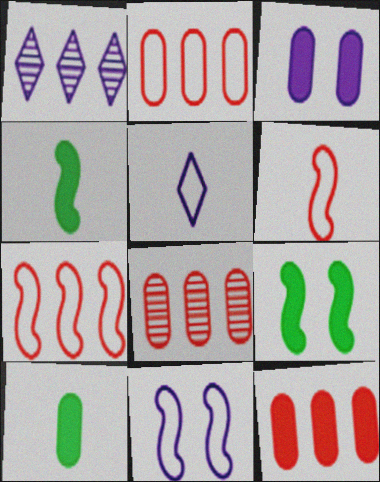[[2, 8, 12], 
[3, 10, 12], 
[5, 8, 9]]